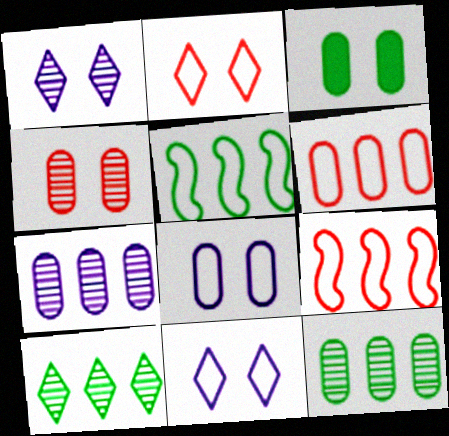[[3, 4, 8]]